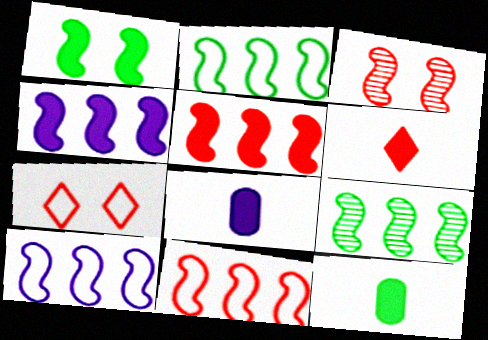[[2, 10, 11], 
[4, 9, 11], 
[5, 9, 10], 
[7, 8, 9]]